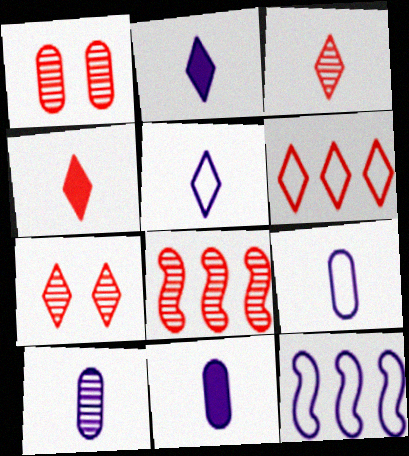[[1, 3, 8], 
[4, 6, 7], 
[9, 10, 11]]